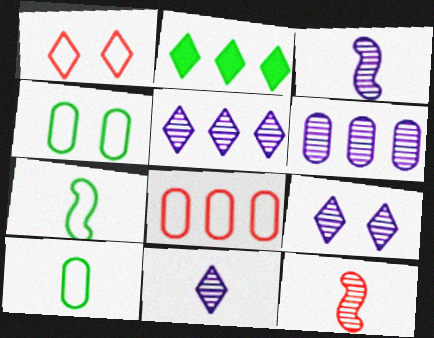[[1, 2, 11], 
[3, 6, 9], 
[5, 9, 11]]